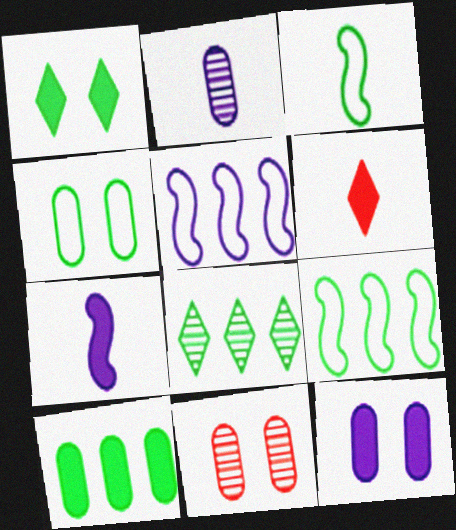[[2, 3, 6], 
[4, 11, 12], 
[8, 9, 10]]